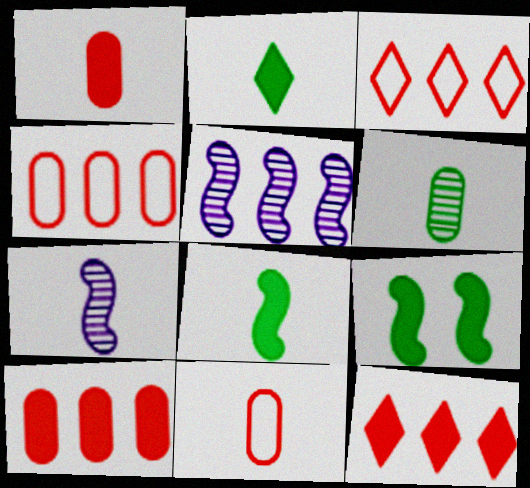[[2, 7, 11]]